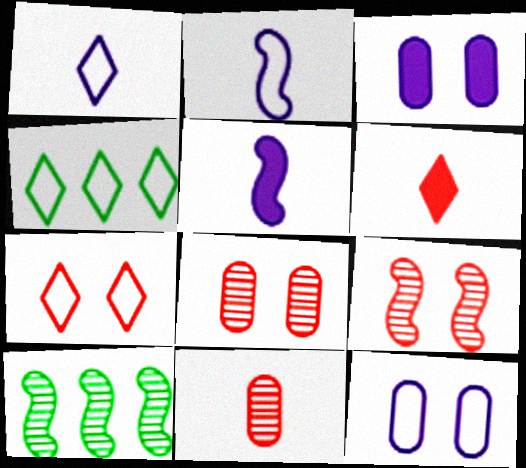[[1, 4, 7], 
[4, 5, 8], 
[6, 10, 12]]